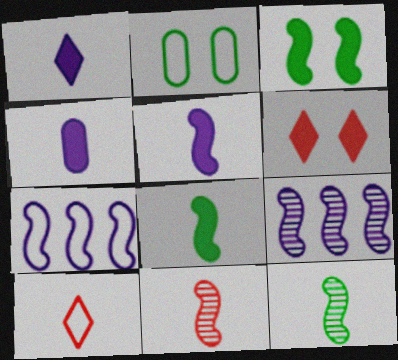[[1, 4, 5], 
[2, 7, 10], 
[3, 7, 11], 
[4, 10, 12]]